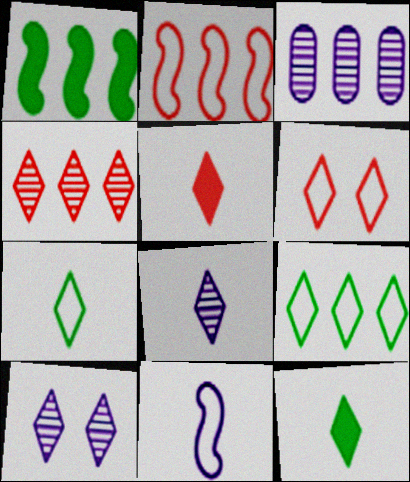[[4, 5, 6], 
[5, 7, 8], 
[5, 9, 10]]